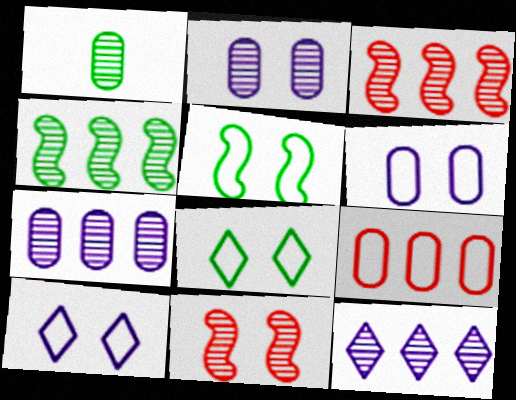[[1, 11, 12]]